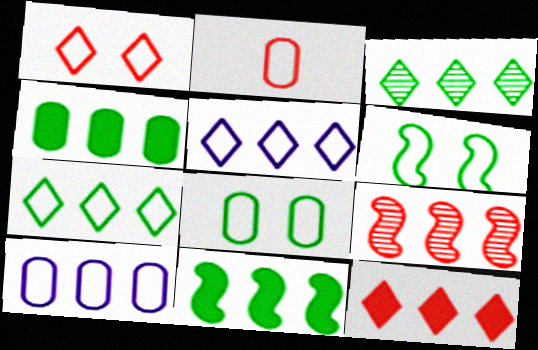[[2, 5, 6], 
[2, 8, 10], 
[3, 5, 12], 
[4, 5, 9]]